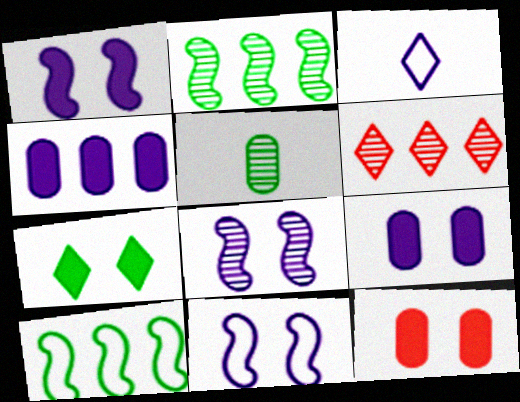[[1, 7, 12], 
[1, 8, 11], 
[2, 3, 12], 
[3, 4, 8], 
[3, 6, 7], 
[4, 6, 10], 
[5, 6, 8], 
[5, 7, 10]]